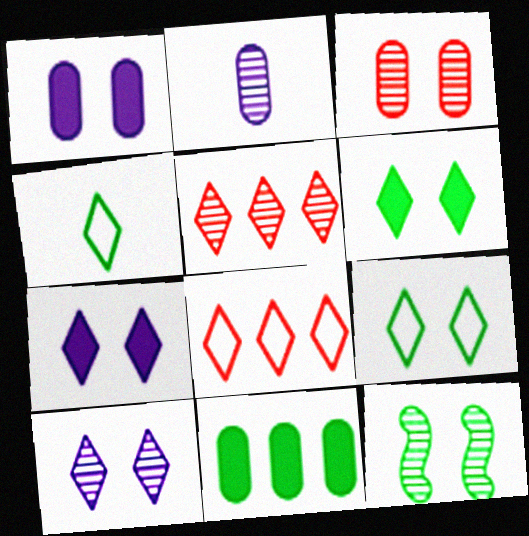[[2, 5, 12], 
[3, 10, 12], 
[4, 5, 7], 
[4, 11, 12]]